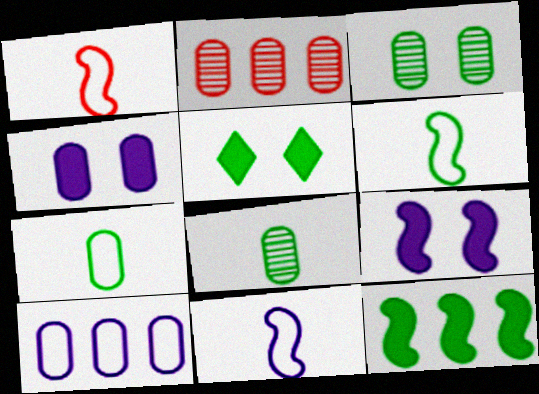[[1, 6, 11], 
[2, 4, 7], 
[2, 5, 11]]